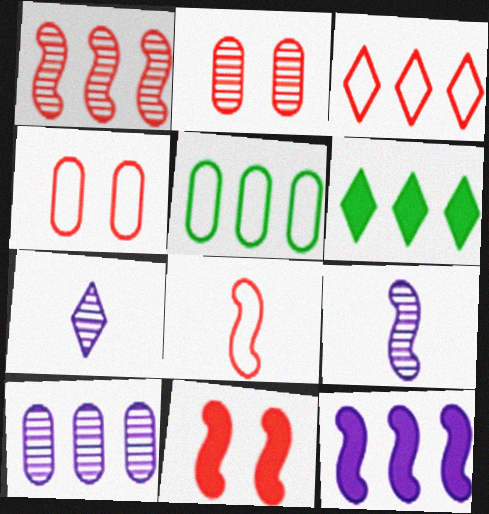[[1, 8, 11], 
[3, 4, 8], 
[4, 6, 9], 
[5, 7, 11]]